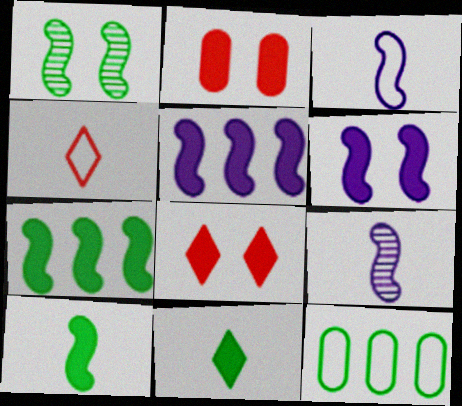[[1, 11, 12], 
[2, 5, 11], 
[8, 9, 12]]